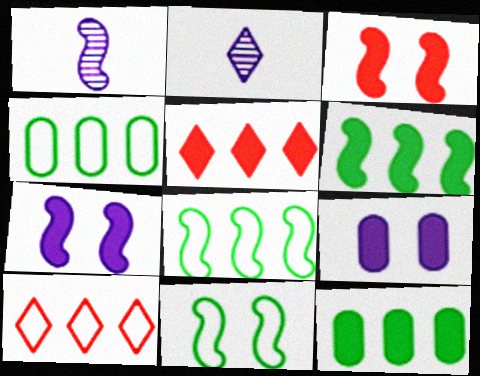[[1, 3, 8], 
[2, 3, 4]]